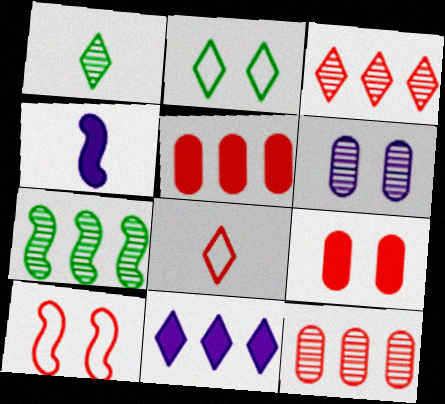[[2, 4, 12], 
[4, 7, 10]]